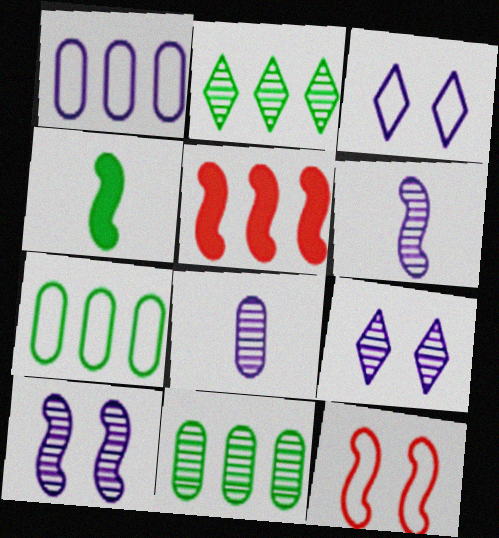[[1, 2, 5]]